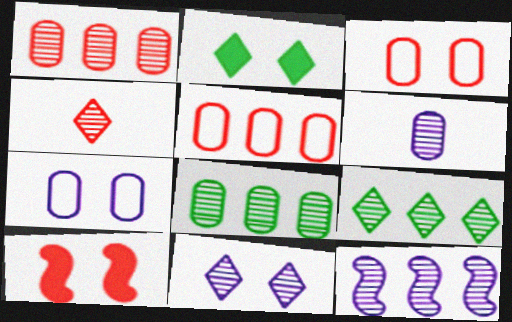[[1, 9, 12], 
[4, 5, 10], 
[4, 9, 11], 
[6, 11, 12]]